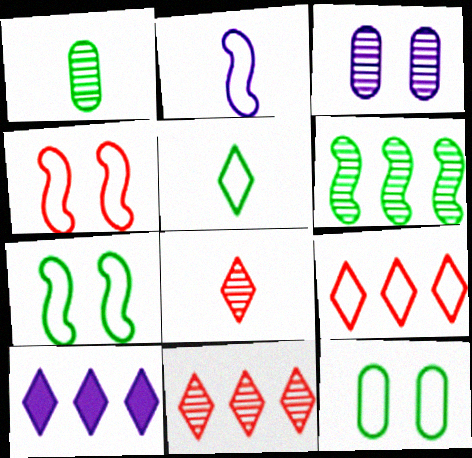[[1, 4, 10], 
[2, 3, 10], 
[2, 9, 12], 
[3, 6, 8]]